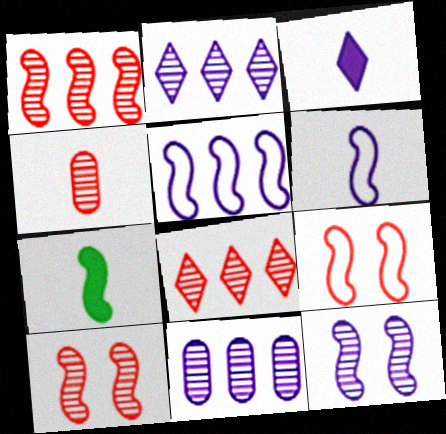[[4, 8, 10], 
[5, 7, 10]]